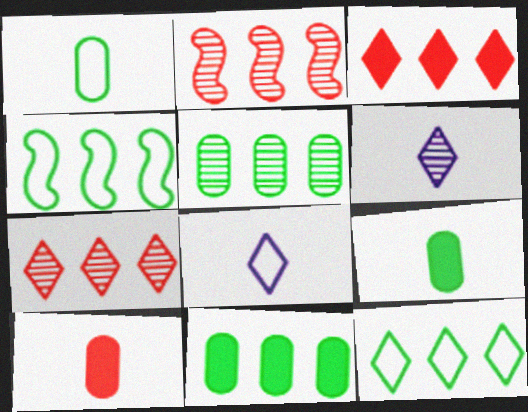[]